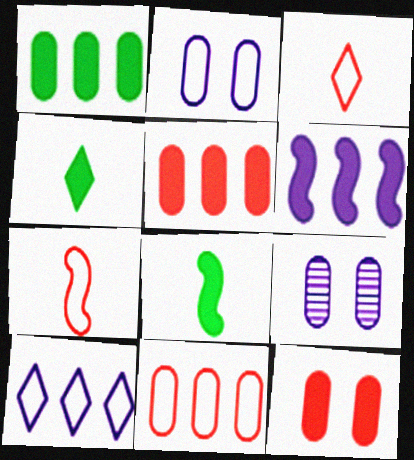[[4, 6, 12]]